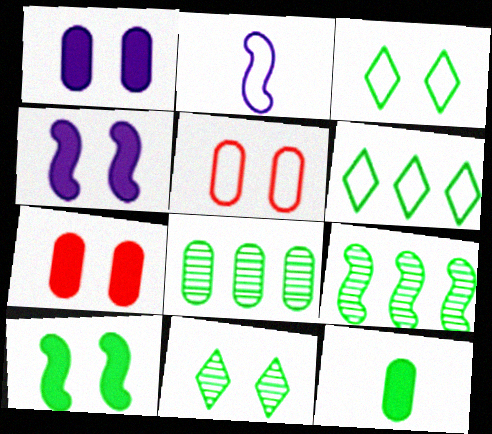[[2, 5, 6], 
[3, 9, 12], 
[4, 5, 11]]